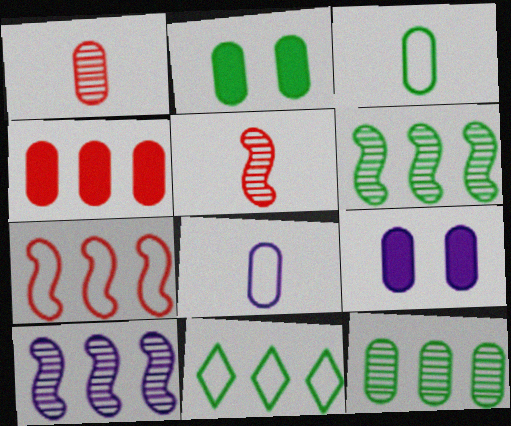[[2, 3, 12], 
[4, 10, 11], 
[5, 9, 11]]